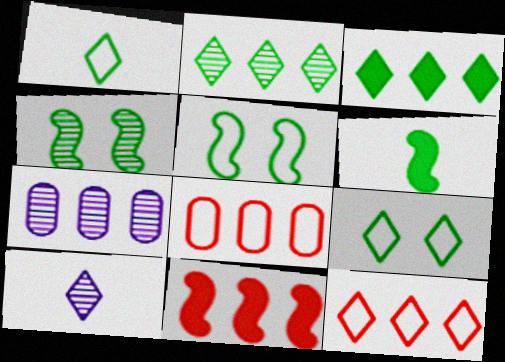[]